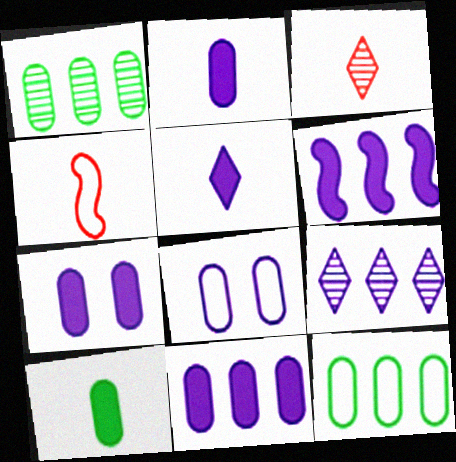[[2, 7, 11], 
[5, 6, 7]]